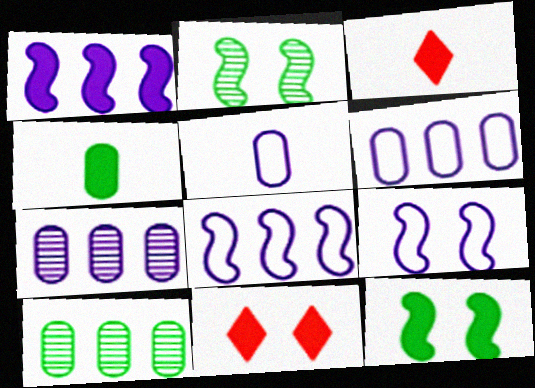[[1, 4, 11], 
[2, 3, 6], 
[3, 9, 10]]